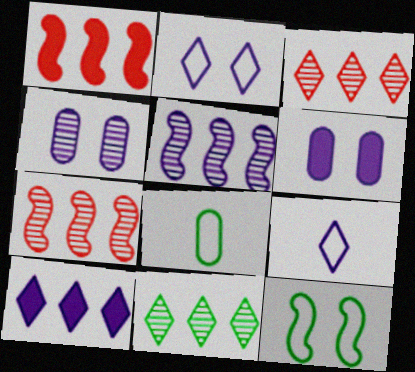[[5, 6, 9]]